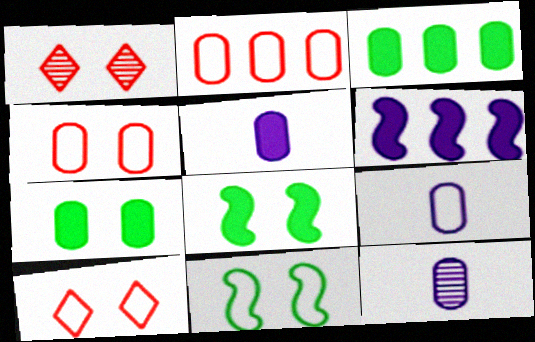[[2, 7, 12], 
[3, 4, 12], 
[5, 9, 12]]